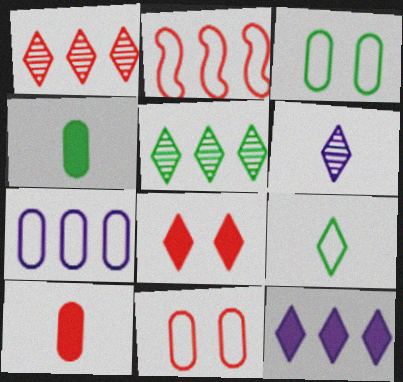[]